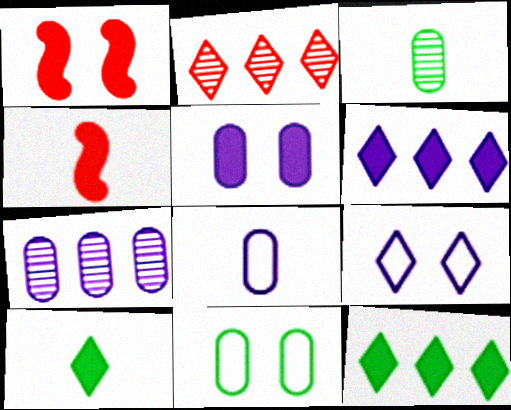[[2, 9, 10], 
[4, 5, 12], 
[5, 7, 8]]